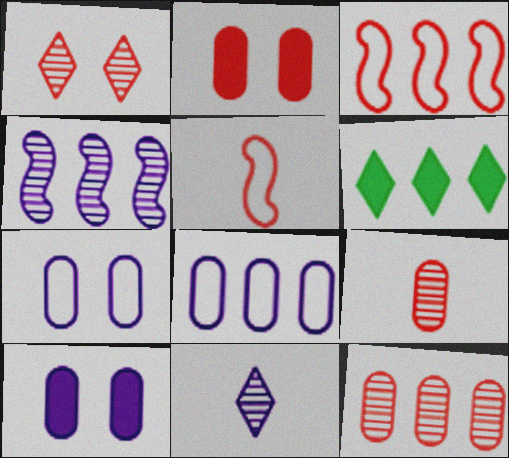[]